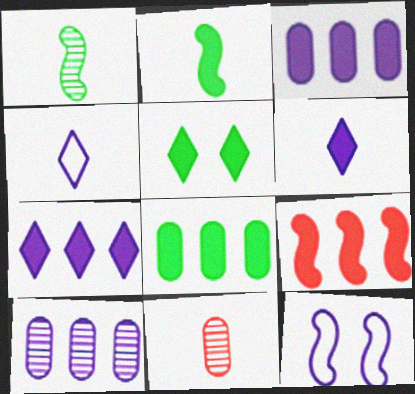[[1, 9, 12], 
[2, 4, 11], 
[2, 5, 8], 
[6, 10, 12], 
[7, 8, 9]]